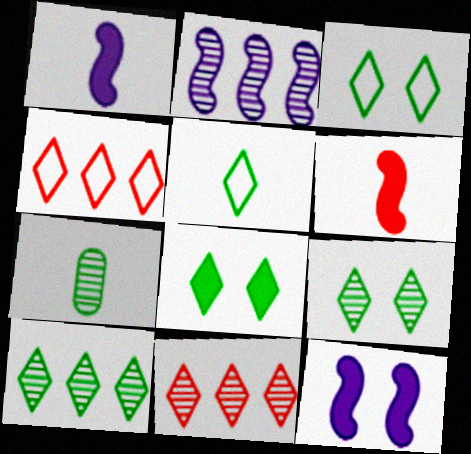[[3, 8, 9], 
[4, 7, 12], 
[5, 8, 10]]